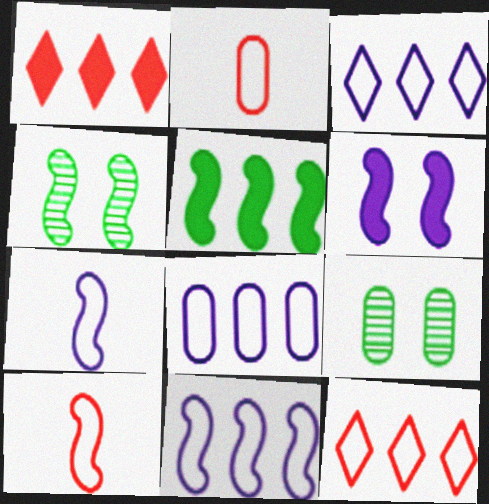[[1, 7, 9], 
[3, 8, 11]]